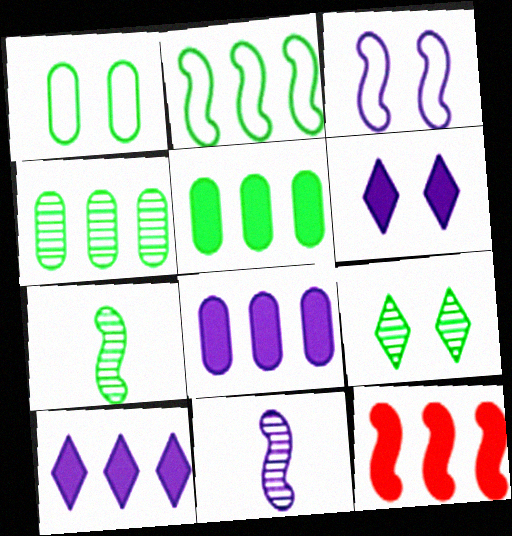[[3, 7, 12], 
[4, 7, 9], 
[5, 10, 12]]